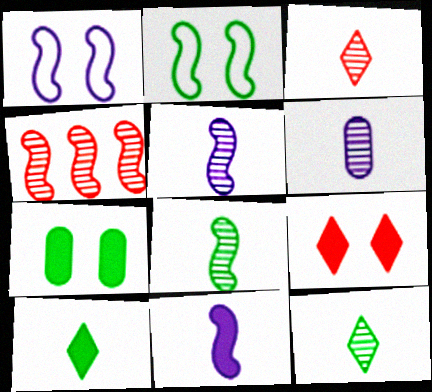[[2, 4, 11], 
[3, 6, 8]]